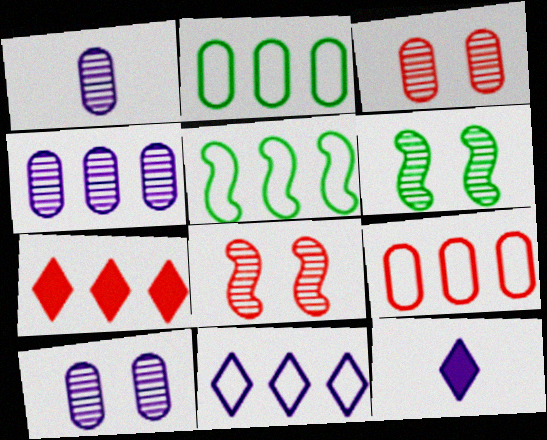[[1, 4, 10], 
[2, 8, 12], 
[3, 5, 12], 
[4, 5, 7], 
[5, 9, 11], 
[6, 9, 12]]